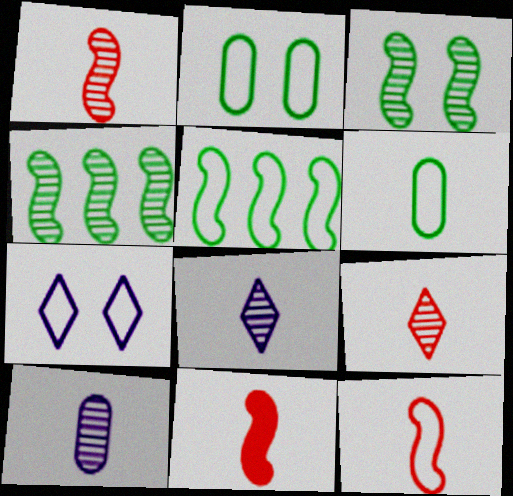[[1, 11, 12], 
[6, 8, 11]]